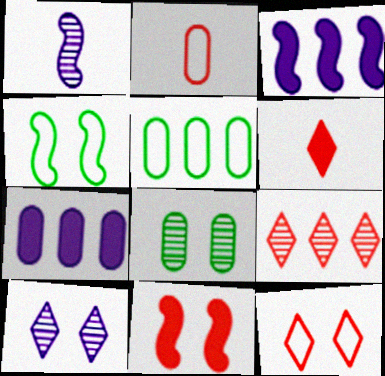[[1, 8, 9], 
[2, 7, 8], 
[2, 9, 11], 
[3, 5, 9], 
[6, 9, 12]]